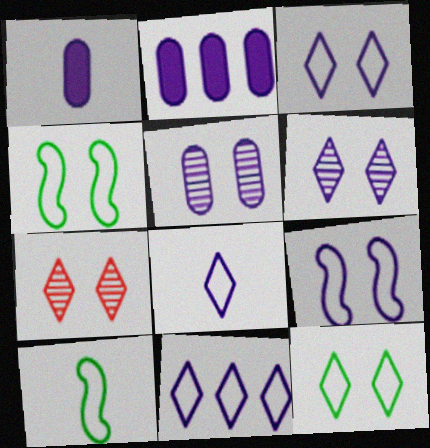[[2, 7, 10], 
[3, 8, 11]]